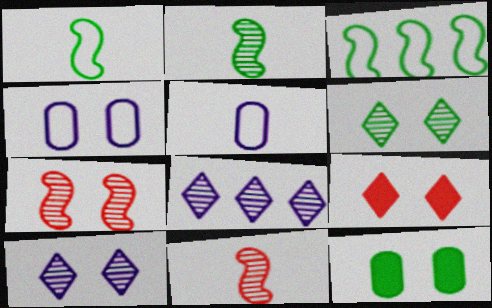[]